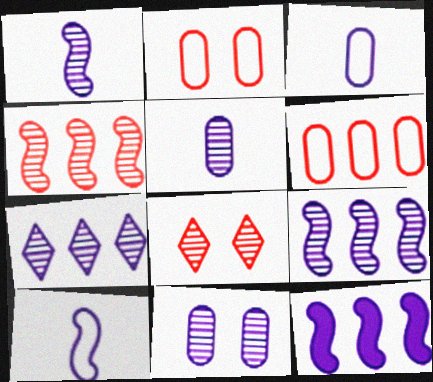[[1, 7, 11]]